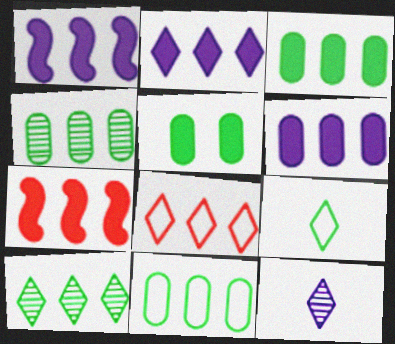[[1, 2, 6], 
[1, 4, 8], 
[2, 3, 7], 
[2, 8, 10], 
[3, 4, 11]]